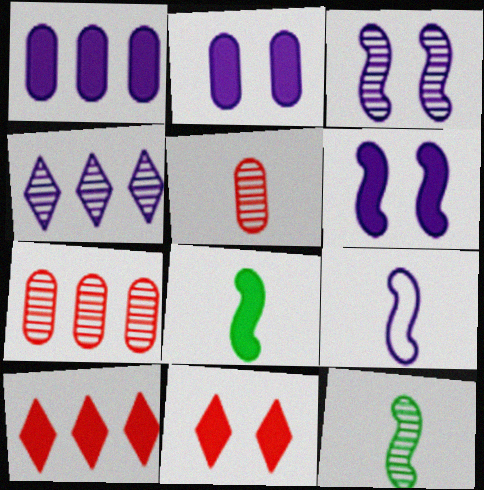[[1, 8, 11], 
[2, 4, 9], 
[2, 8, 10]]